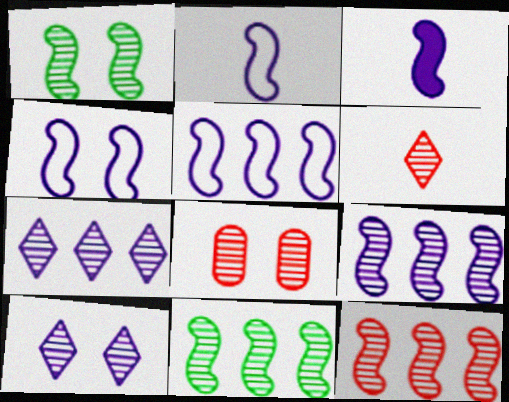[[1, 8, 10], 
[2, 4, 5], 
[3, 4, 9], 
[6, 8, 12], 
[9, 11, 12]]